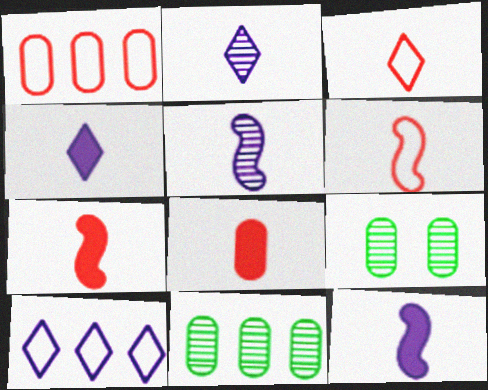[[7, 9, 10]]